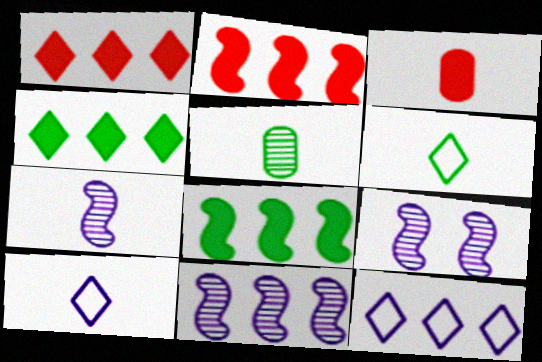[[3, 6, 7], 
[7, 9, 11]]